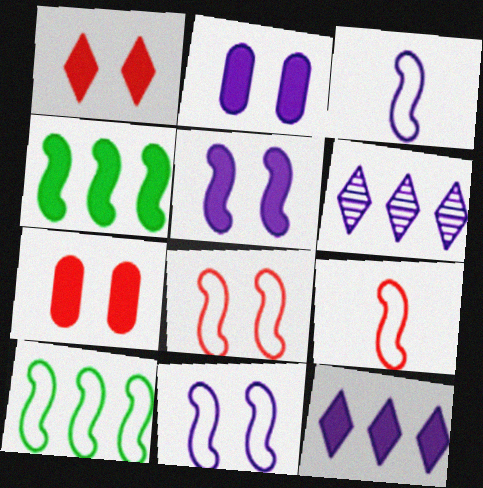[[2, 3, 6], 
[3, 8, 10], 
[9, 10, 11]]